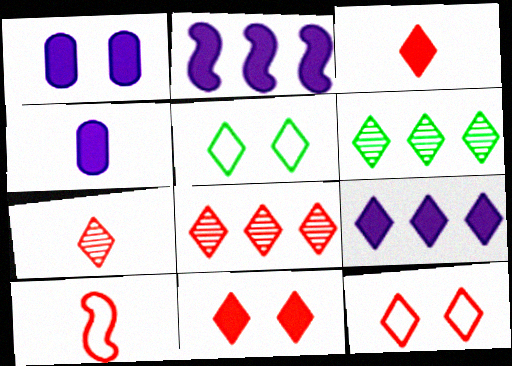[[1, 6, 10], 
[3, 8, 12], 
[5, 7, 9]]